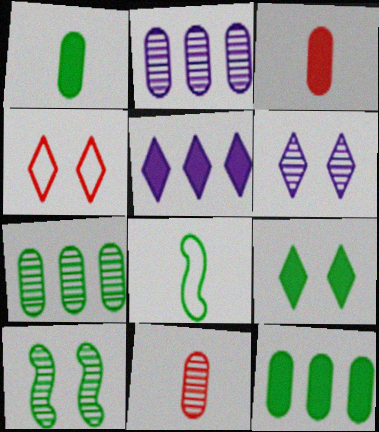[[4, 6, 9], 
[7, 8, 9]]